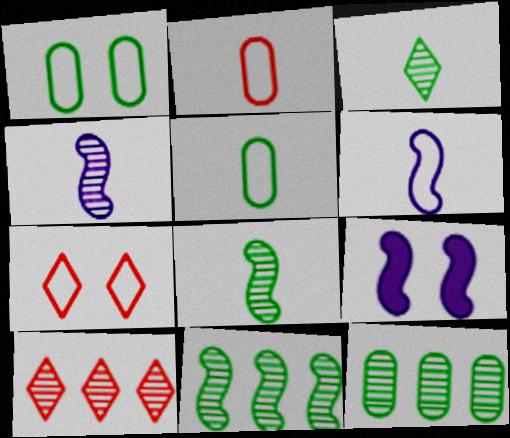[[5, 9, 10]]